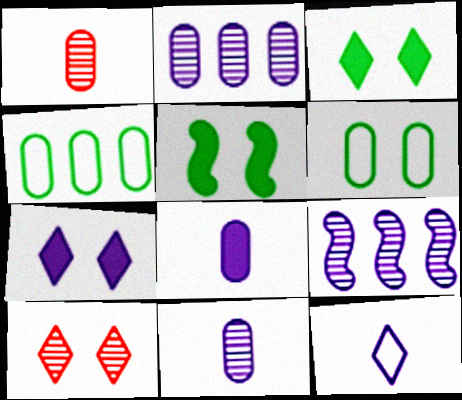[]